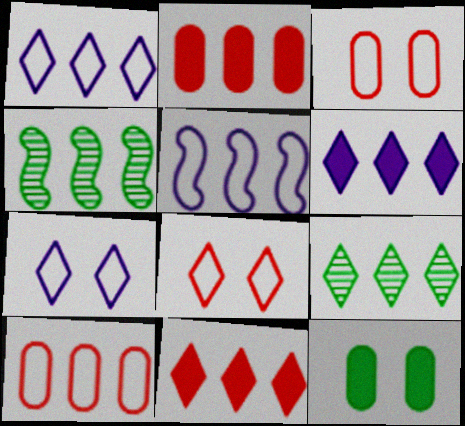[[1, 2, 4], 
[1, 9, 11], 
[2, 5, 9], 
[4, 6, 10]]